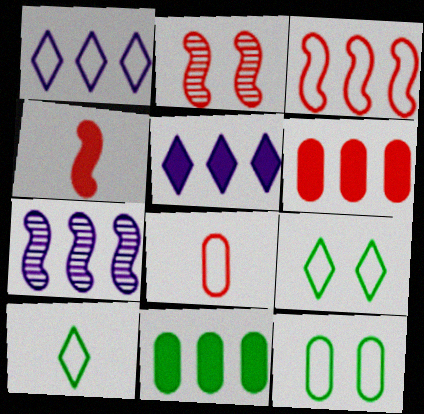[[2, 3, 4]]